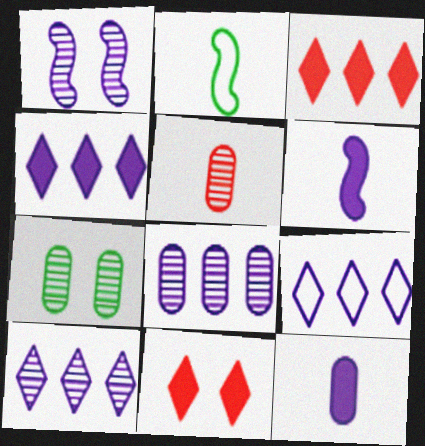[[1, 9, 12], 
[2, 8, 11], 
[4, 9, 10], 
[5, 7, 8]]